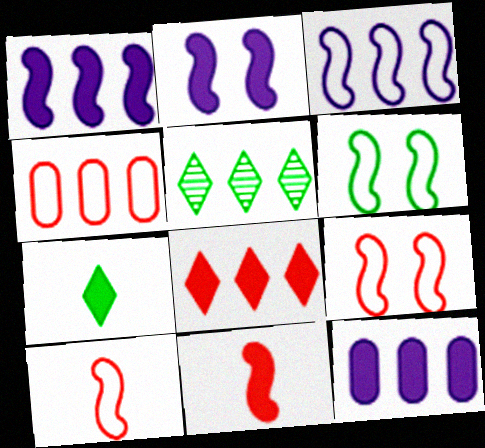[[1, 4, 5], 
[3, 6, 10]]